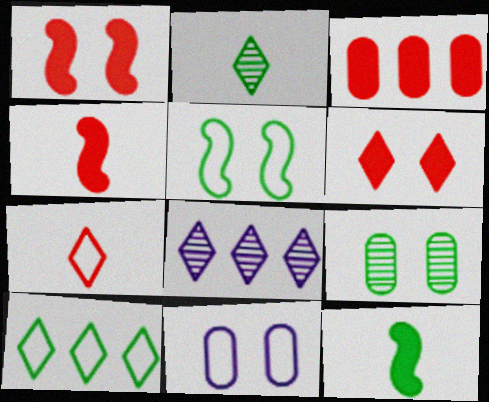[[3, 4, 6], 
[9, 10, 12]]